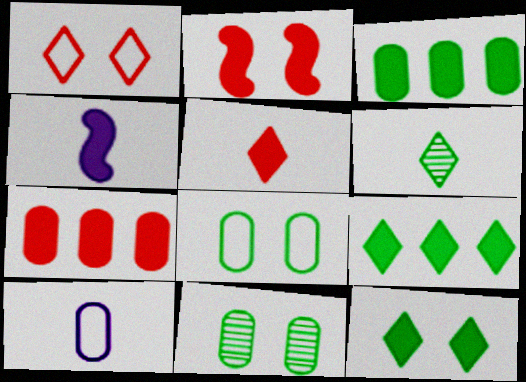[[2, 5, 7], 
[4, 7, 12], 
[7, 10, 11]]